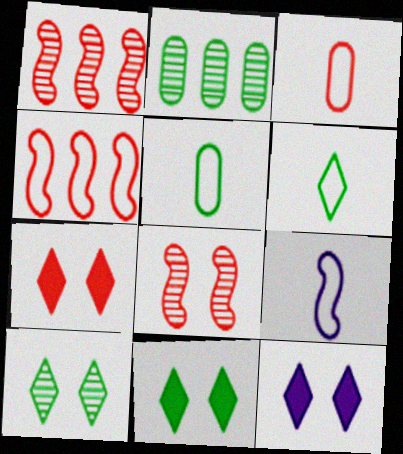[[1, 3, 7], 
[1, 5, 12], 
[2, 7, 9], 
[3, 6, 9], 
[7, 11, 12]]